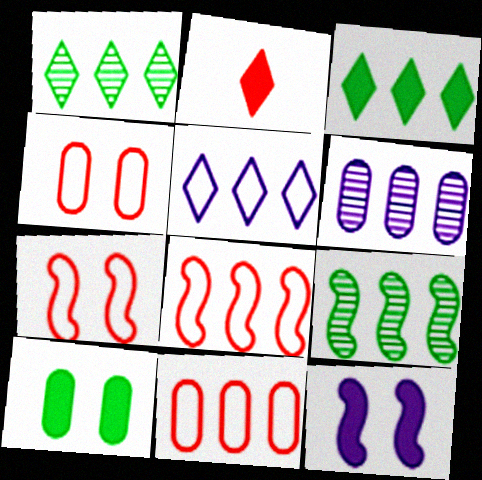[[3, 6, 8]]